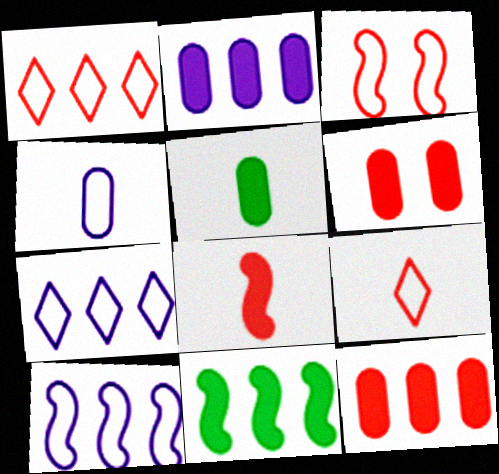[[2, 5, 6]]